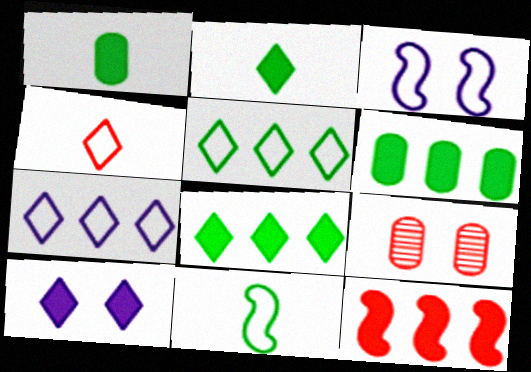[[1, 10, 12], 
[4, 9, 12]]